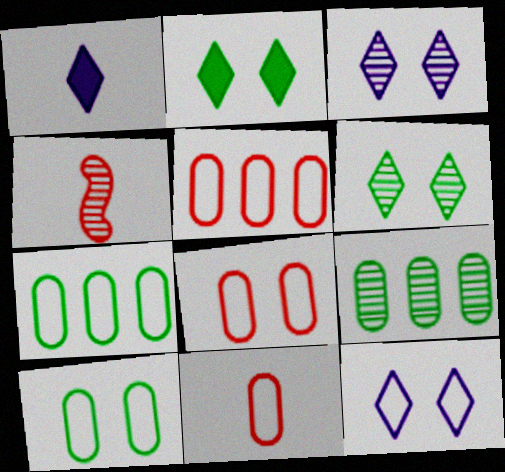[[3, 4, 9], 
[5, 8, 11]]